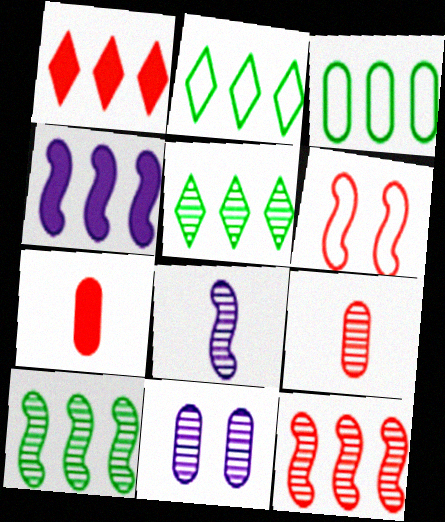[[1, 6, 9], 
[3, 7, 11]]